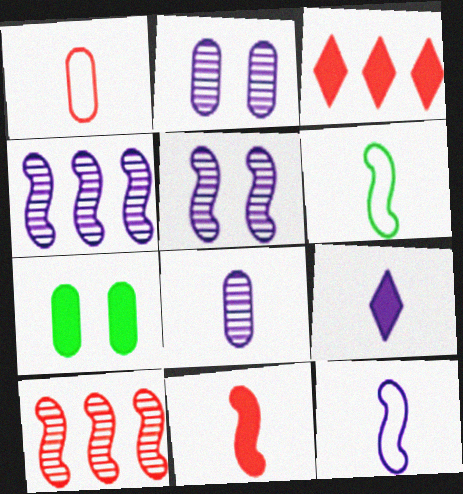[[2, 3, 6], 
[8, 9, 12]]